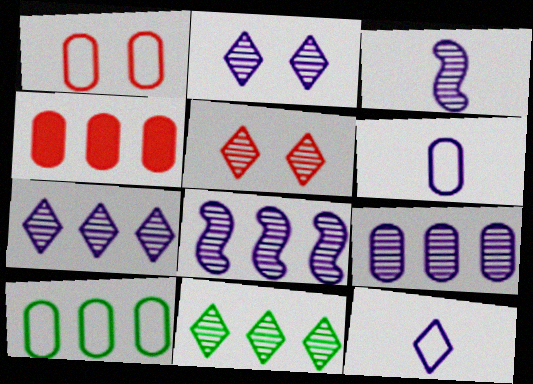[[1, 6, 10], 
[2, 3, 9], 
[4, 9, 10], 
[7, 8, 9]]